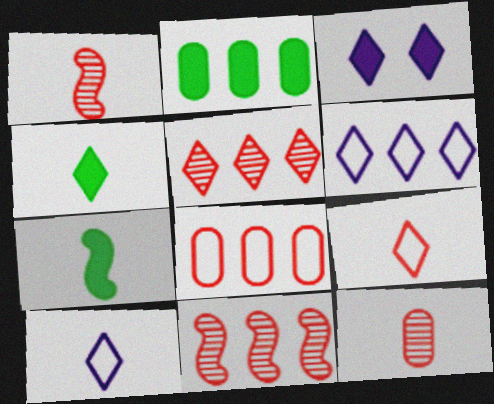[[2, 6, 11], 
[7, 10, 12]]